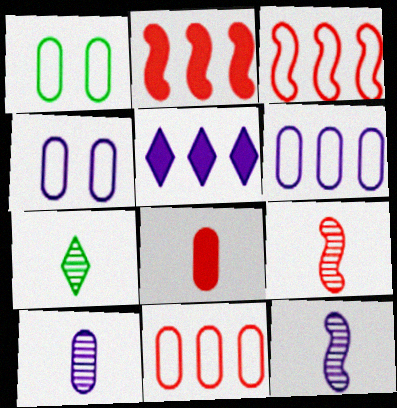[[1, 5, 9], 
[2, 4, 7], 
[4, 5, 12], 
[7, 9, 10]]